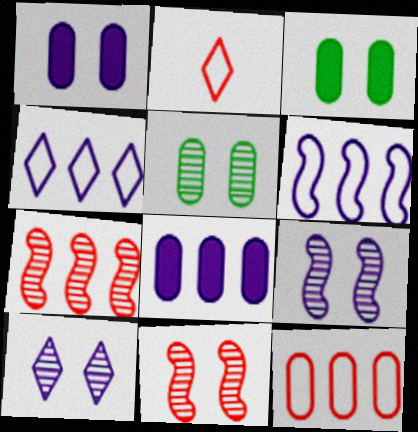[[5, 10, 11]]